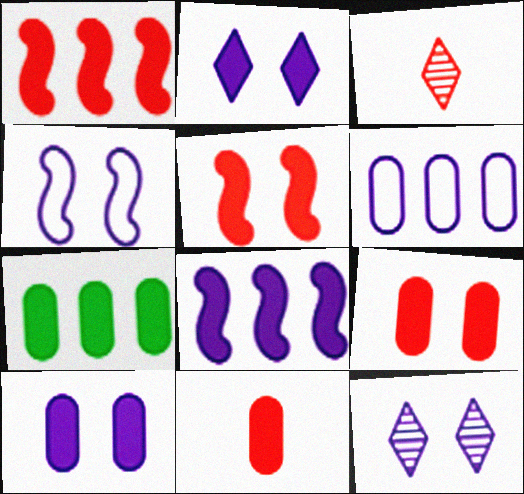[[3, 4, 7], 
[4, 10, 12], 
[7, 10, 11]]